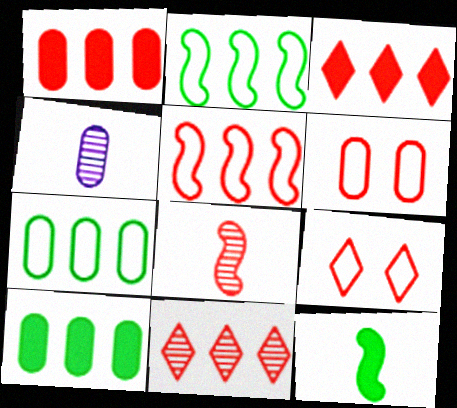[[1, 5, 11], 
[1, 8, 9], 
[3, 6, 8], 
[4, 6, 10]]